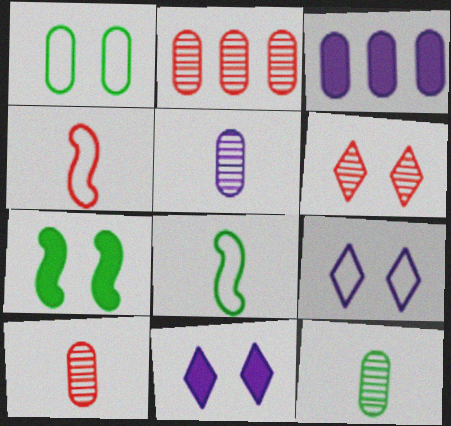[[1, 3, 10], 
[2, 8, 11], 
[3, 6, 8], 
[5, 10, 12]]